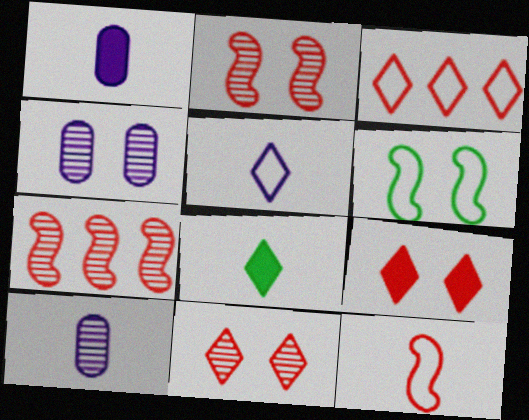[[4, 6, 9], 
[8, 10, 12]]